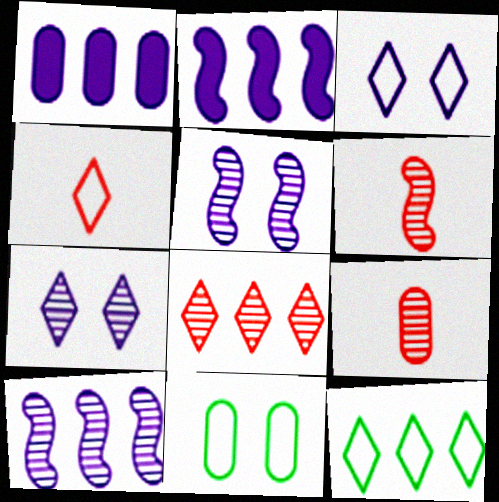[[1, 9, 11], 
[3, 4, 12]]